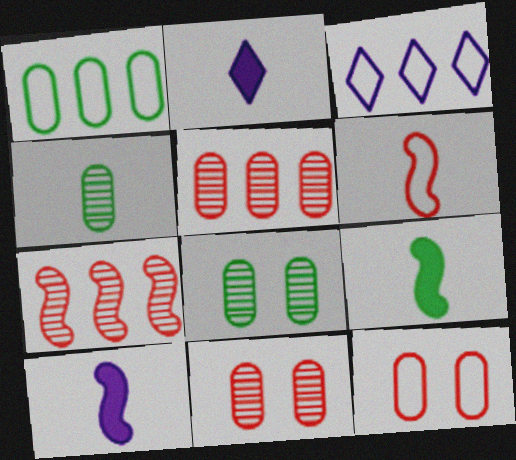[[2, 4, 6], 
[3, 9, 11]]